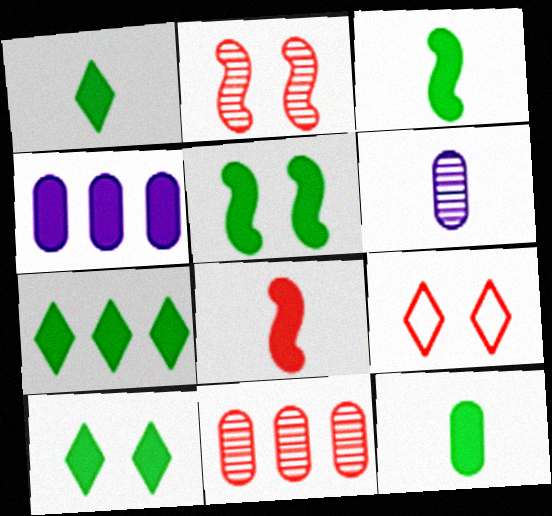[[1, 3, 12], 
[1, 7, 10], 
[4, 8, 10], 
[5, 7, 12], 
[8, 9, 11]]